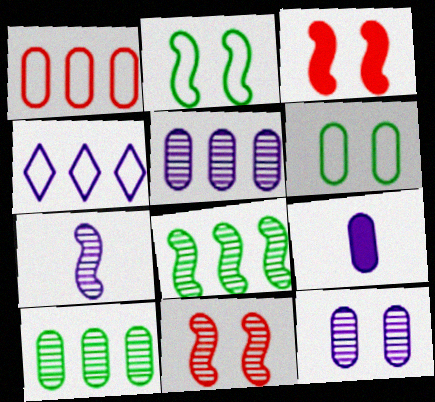[[7, 8, 11]]